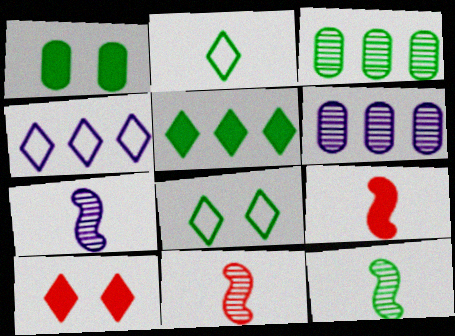[[1, 4, 11], 
[6, 8, 9], 
[7, 11, 12]]